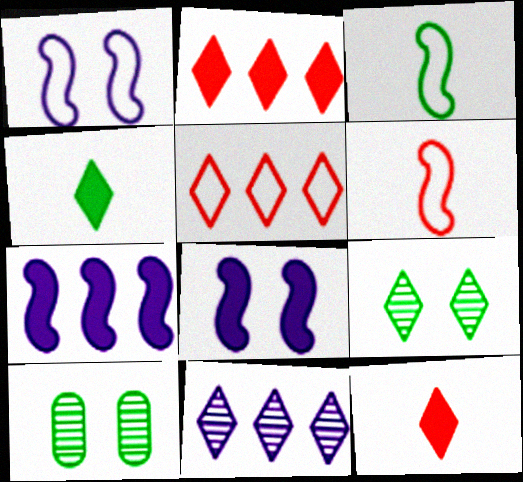[]